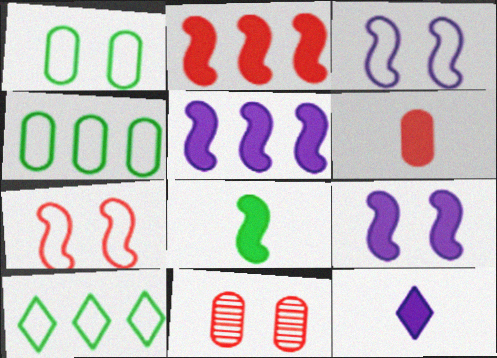[[2, 8, 9], 
[6, 8, 12]]